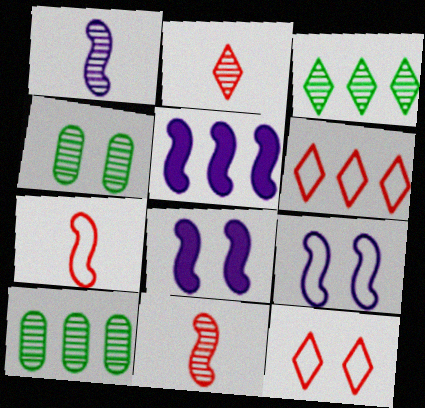[[1, 5, 9], 
[4, 8, 12], 
[5, 6, 10]]